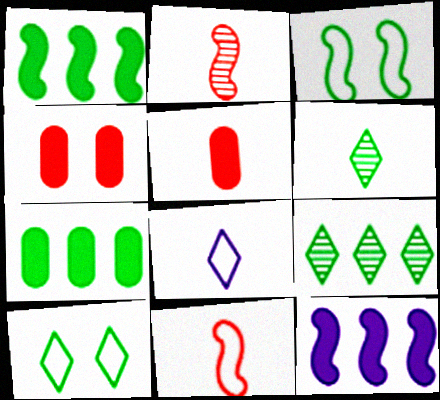[[2, 3, 12], 
[3, 6, 7]]